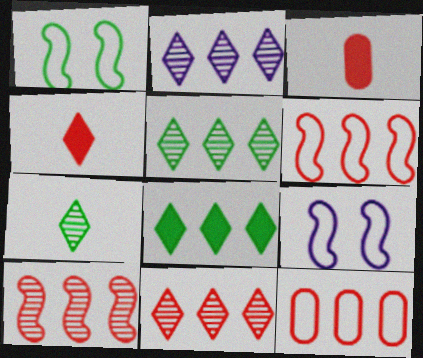[[1, 2, 3], 
[2, 5, 11], 
[3, 5, 9]]